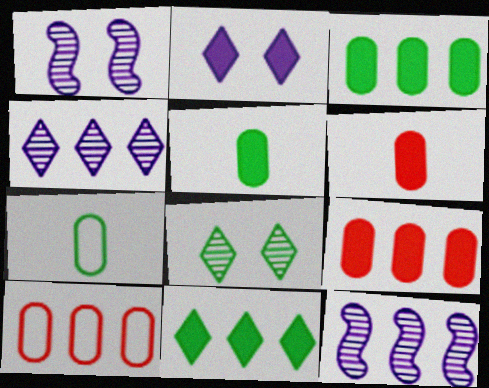[[10, 11, 12]]